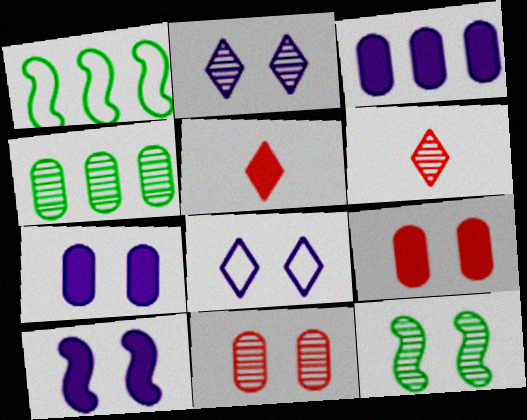[[1, 6, 7], 
[2, 11, 12], 
[8, 9, 12]]